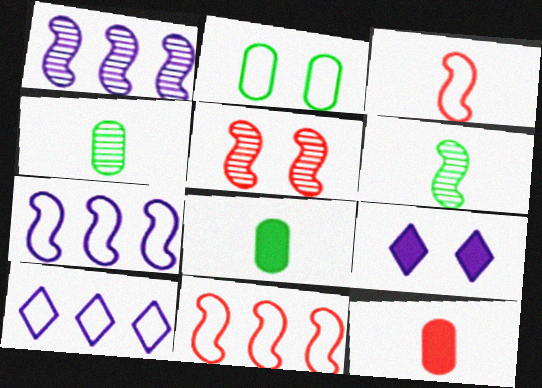[[1, 5, 6], 
[2, 3, 10], 
[2, 5, 9], 
[4, 9, 11], 
[5, 8, 10]]